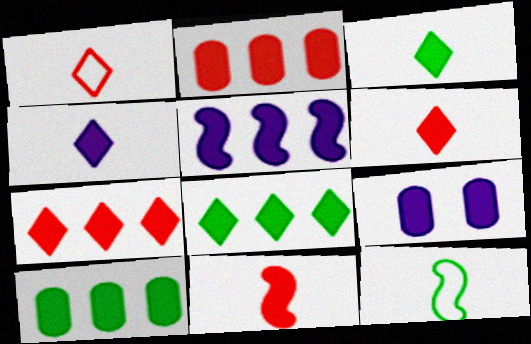[[2, 5, 8], 
[3, 4, 6], 
[4, 5, 9], 
[5, 7, 10], 
[8, 9, 11]]